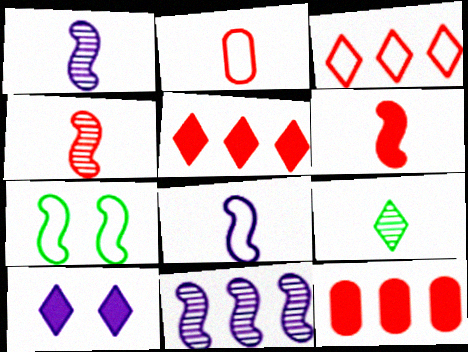[[3, 9, 10], 
[6, 7, 11]]